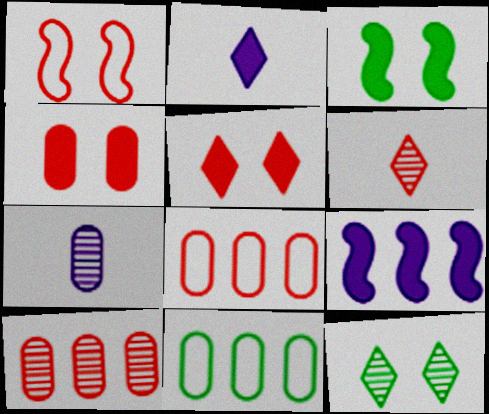[[4, 7, 11]]